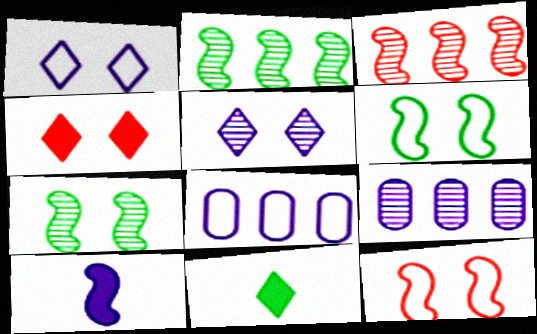[[1, 9, 10], 
[2, 10, 12], 
[3, 6, 10], 
[5, 8, 10], 
[9, 11, 12]]